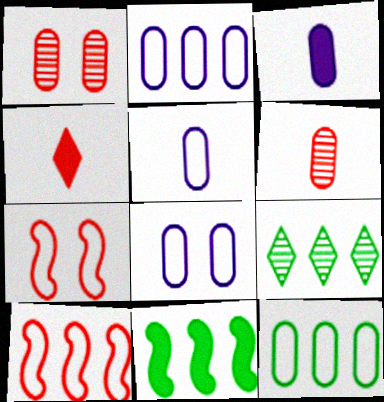[[1, 3, 12], 
[1, 4, 10], 
[2, 5, 8], 
[3, 7, 9], 
[9, 11, 12]]